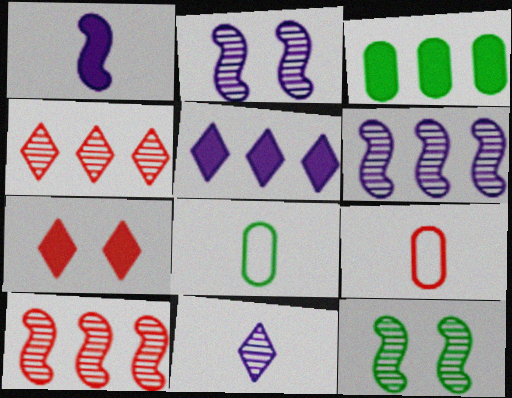[[1, 3, 7], 
[5, 9, 12], 
[6, 7, 8], 
[7, 9, 10]]